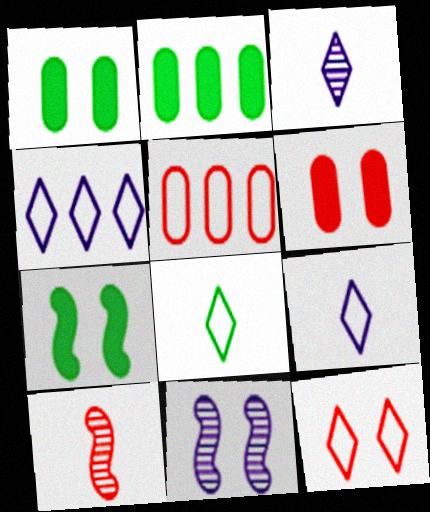[[1, 4, 10], 
[1, 11, 12], 
[3, 5, 7], 
[4, 8, 12]]